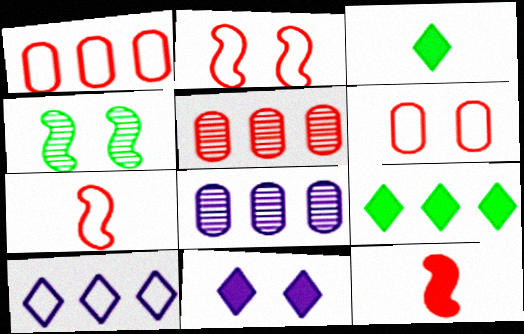[[2, 3, 8], 
[4, 6, 11]]